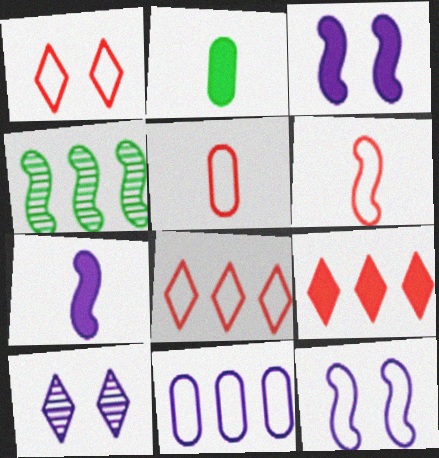[[2, 3, 9], 
[3, 4, 6], 
[4, 9, 11], 
[7, 10, 11]]